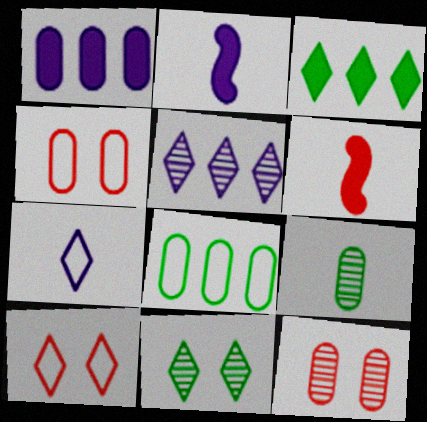[[1, 4, 9], 
[6, 7, 9]]